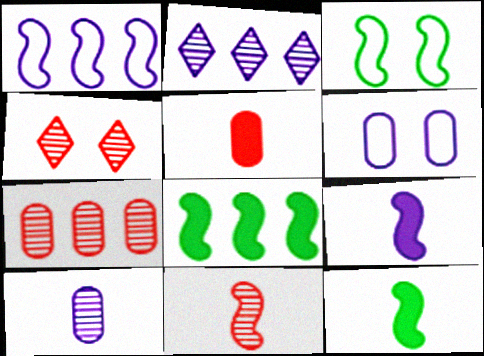[[2, 3, 5], 
[2, 6, 9], 
[4, 7, 11]]